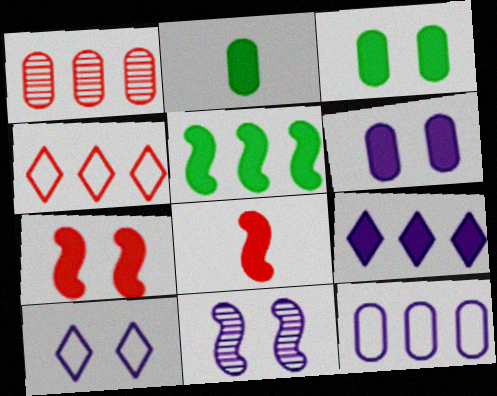[[2, 4, 11], 
[2, 7, 9], 
[3, 8, 9], 
[6, 10, 11]]